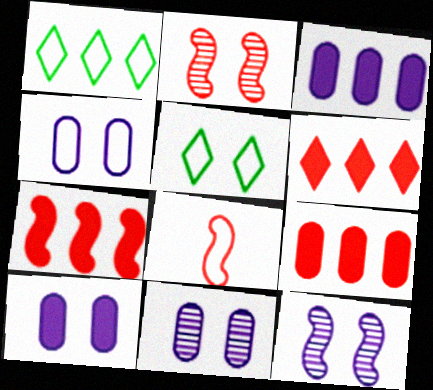[[1, 4, 8], 
[2, 5, 10], 
[2, 7, 8], 
[4, 10, 11], 
[6, 7, 9]]